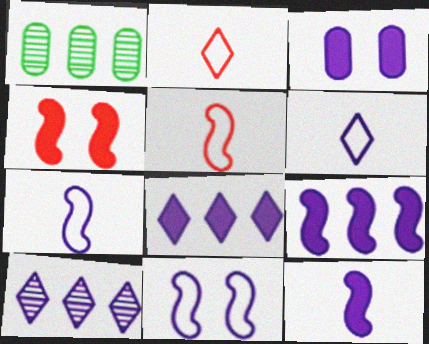[[1, 4, 6], 
[3, 7, 10], 
[3, 8, 12]]